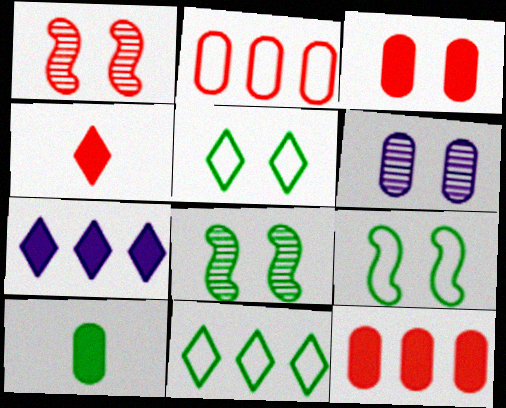[[1, 2, 4], 
[2, 6, 10], 
[8, 10, 11]]